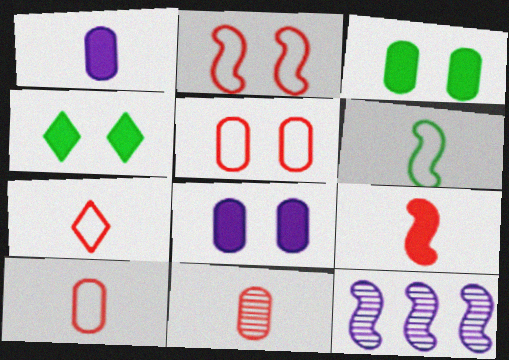[[3, 7, 12], 
[4, 10, 12], 
[7, 9, 11]]